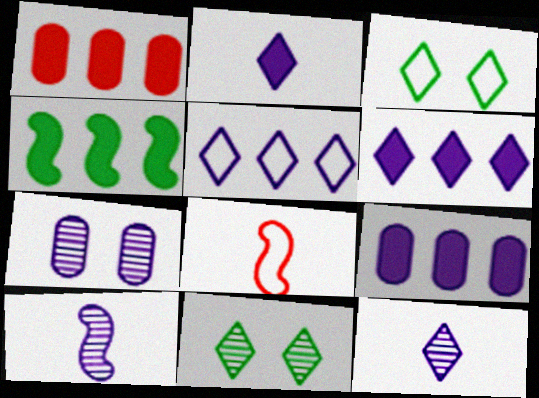[[1, 3, 10], 
[1, 4, 6], 
[8, 9, 11]]